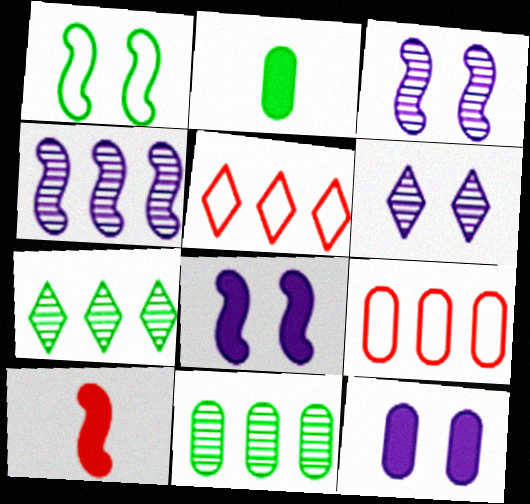[[1, 2, 7], 
[1, 4, 10], 
[2, 3, 5]]